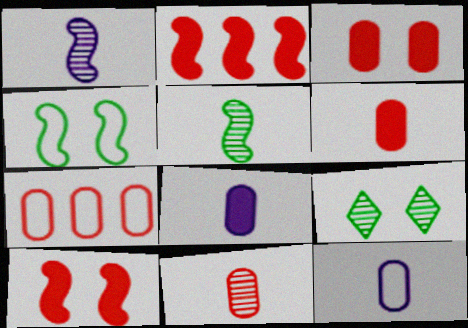[[1, 2, 4], 
[2, 9, 12], 
[3, 7, 11]]